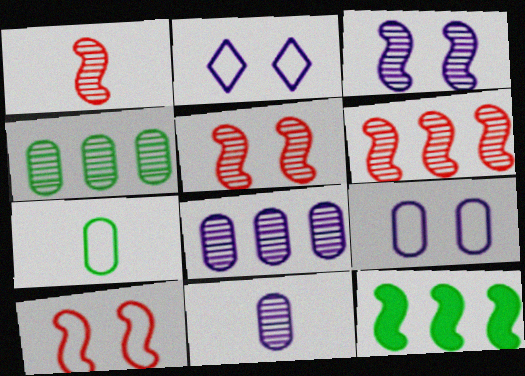[[1, 5, 6]]